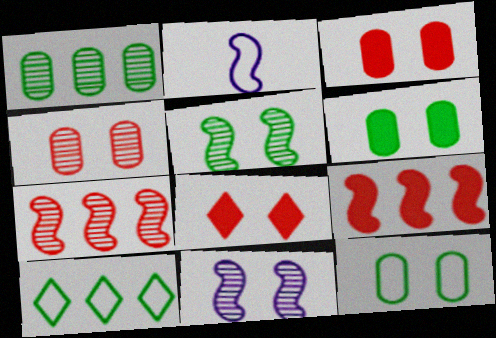[[1, 2, 8], 
[2, 5, 9], 
[8, 11, 12]]